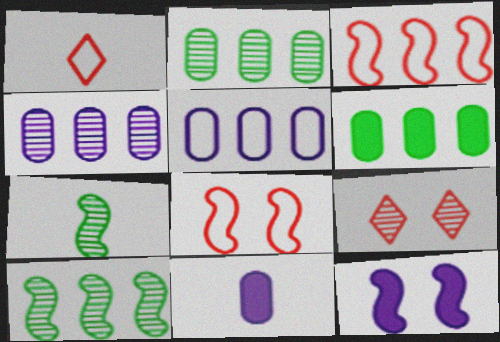[[1, 2, 12], 
[1, 7, 11], 
[3, 7, 12], 
[4, 7, 9]]